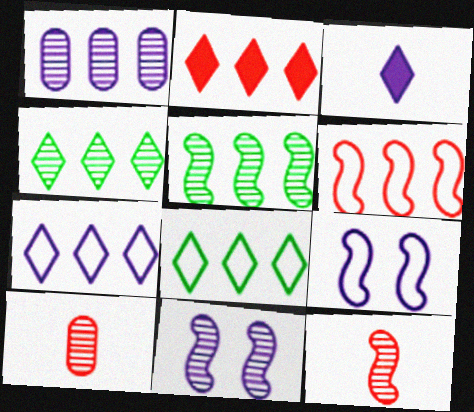[[1, 3, 9], 
[2, 4, 7], 
[4, 10, 11], 
[5, 11, 12]]